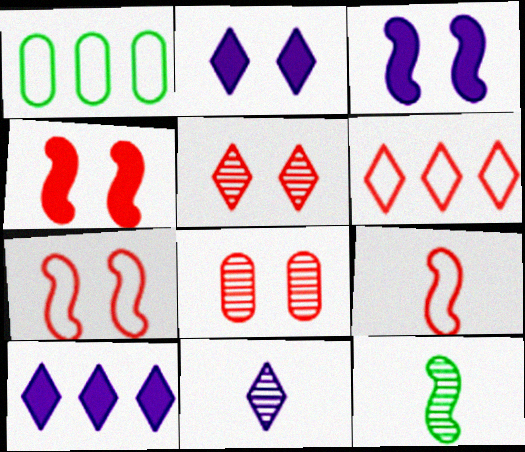[[1, 4, 11]]